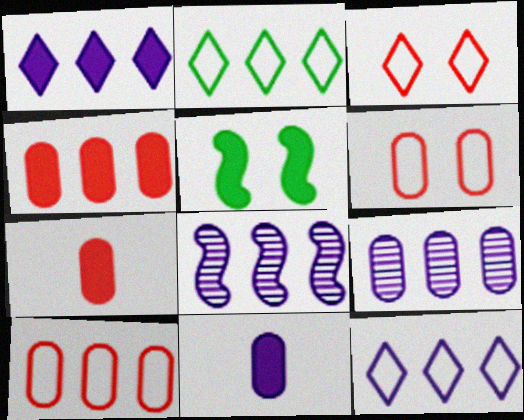[[1, 5, 7], 
[2, 4, 8]]